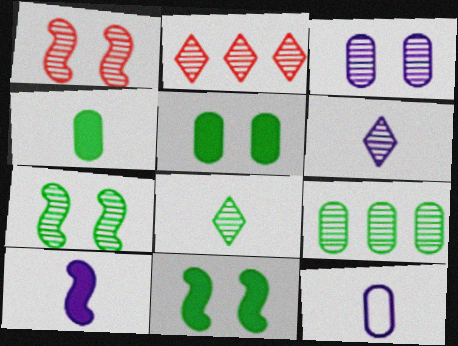[[1, 6, 9], 
[2, 11, 12], 
[6, 10, 12], 
[7, 8, 9]]